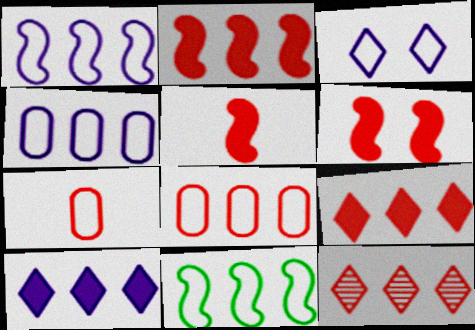[[2, 5, 6], 
[2, 8, 12], 
[3, 7, 11], 
[6, 7, 12]]